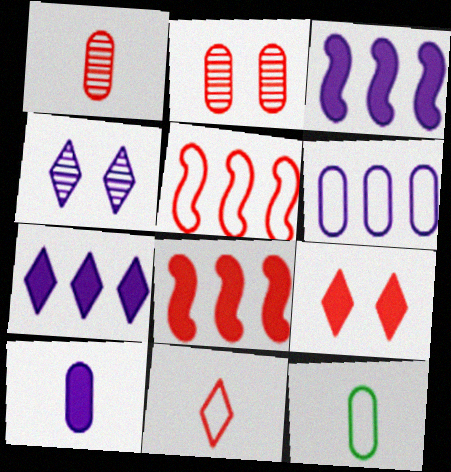[[1, 5, 9], 
[1, 10, 12], 
[2, 8, 11], 
[4, 8, 12]]